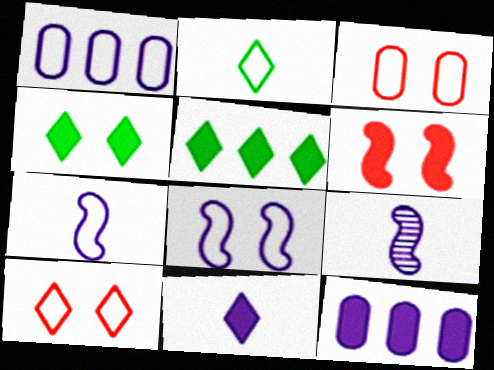[[3, 5, 9]]